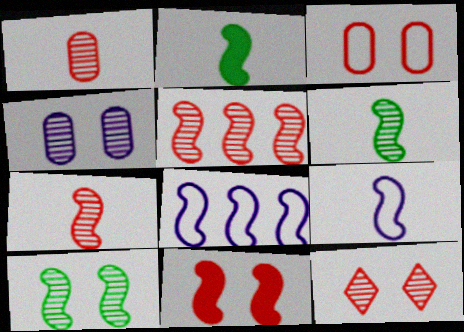[[1, 5, 12], 
[2, 7, 9], 
[3, 11, 12], 
[4, 10, 12], 
[6, 8, 11]]